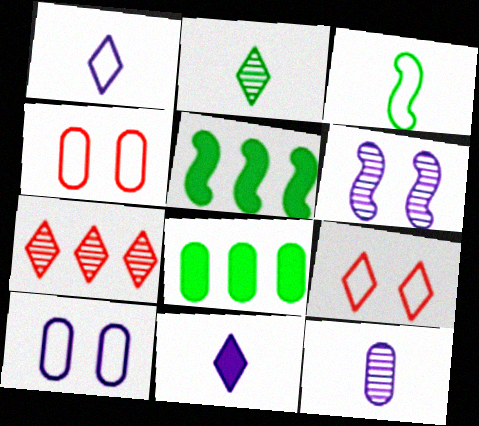[[4, 8, 12], 
[5, 9, 12]]